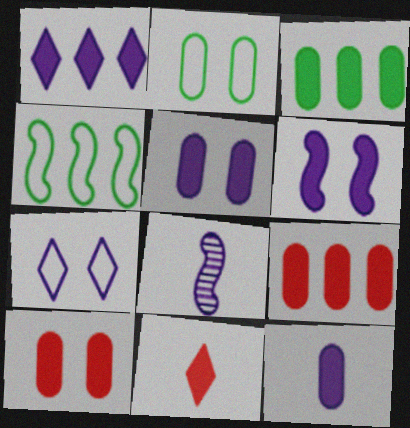[[1, 6, 12], 
[3, 6, 11], 
[3, 10, 12]]